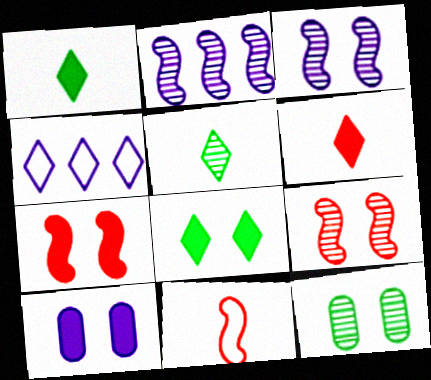[[7, 8, 10]]